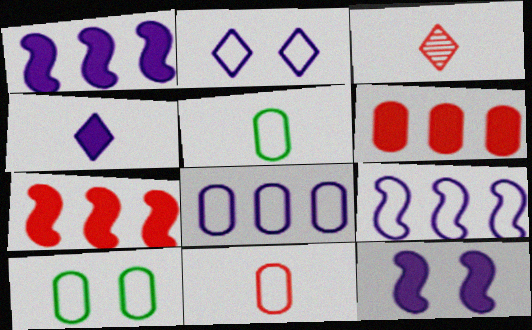[[1, 3, 10], 
[8, 10, 11]]